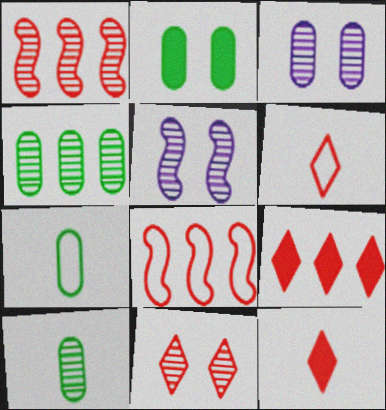[[2, 4, 7], 
[5, 7, 9], 
[6, 9, 11]]